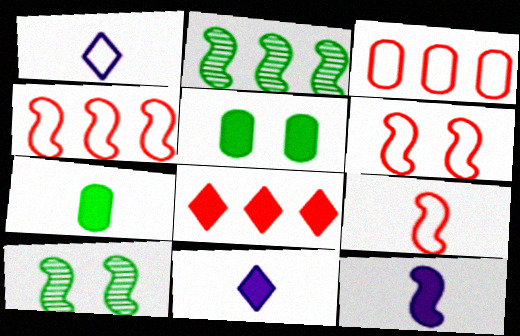[[2, 6, 12], 
[3, 10, 11], 
[4, 6, 9], 
[4, 10, 12], 
[5, 8, 12]]